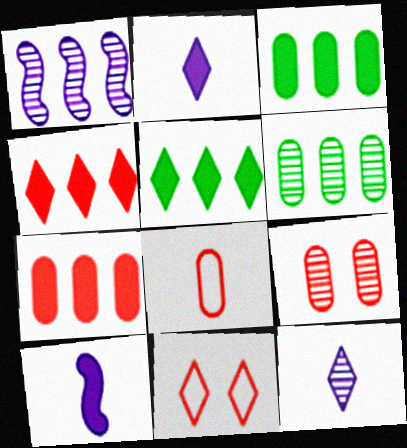[[5, 11, 12], 
[6, 10, 11], 
[7, 8, 9]]